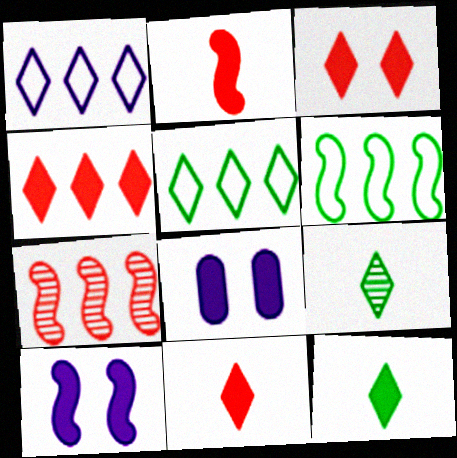[[1, 3, 9], 
[3, 4, 11]]